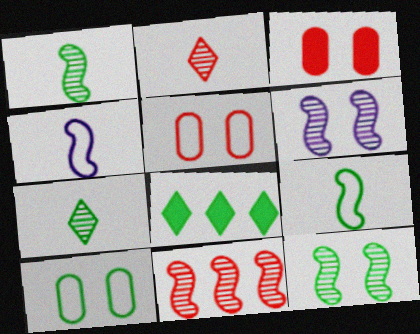[[1, 6, 11], 
[1, 8, 10]]